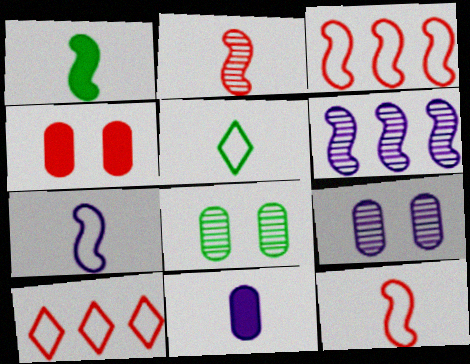[[1, 2, 7], 
[1, 9, 10], 
[2, 4, 10], 
[2, 5, 11], 
[4, 5, 6]]